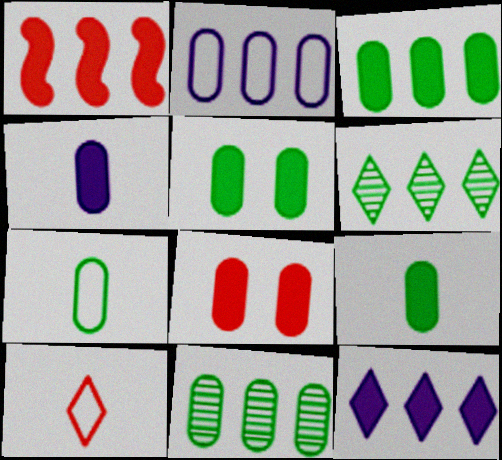[[1, 2, 6], 
[1, 3, 12], 
[3, 4, 8], 
[3, 5, 9], 
[5, 7, 11]]